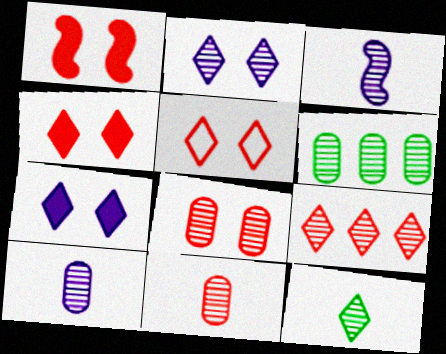[[1, 5, 8], 
[2, 9, 12], 
[3, 11, 12], 
[6, 8, 10]]